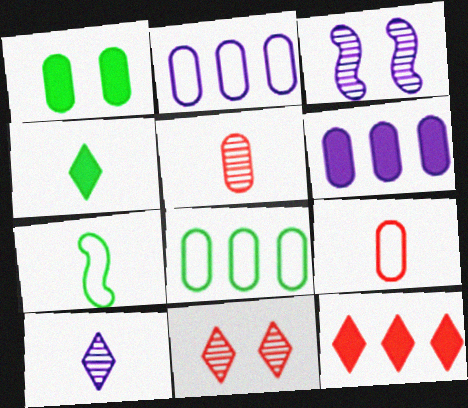[[1, 2, 5], 
[6, 7, 11]]